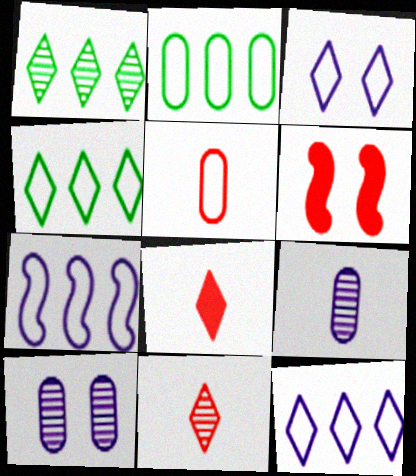[[1, 3, 8], 
[4, 6, 9]]